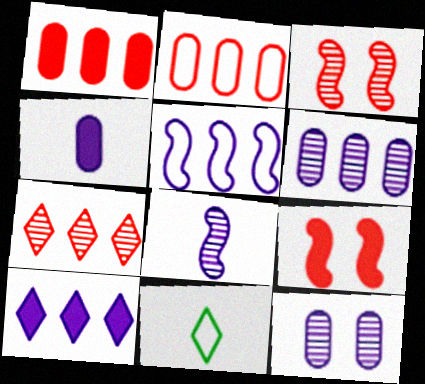[[5, 6, 10], 
[6, 9, 11]]